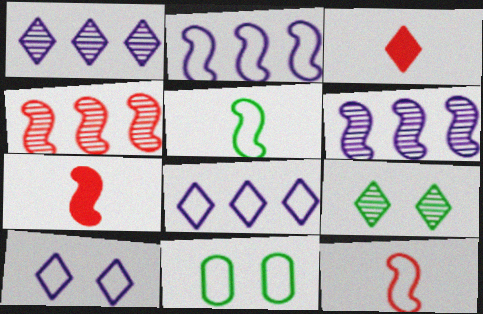[[1, 7, 11], 
[3, 6, 11], 
[3, 8, 9], 
[8, 11, 12]]